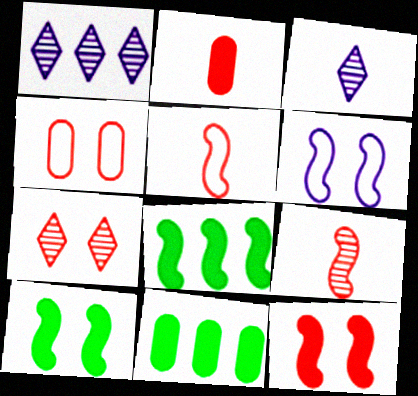[[3, 4, 8], 
[4, 7, 12], 
[6, 8, 9]]